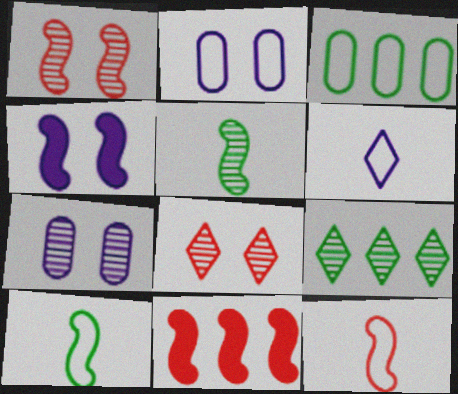[[1, 11, 12]]